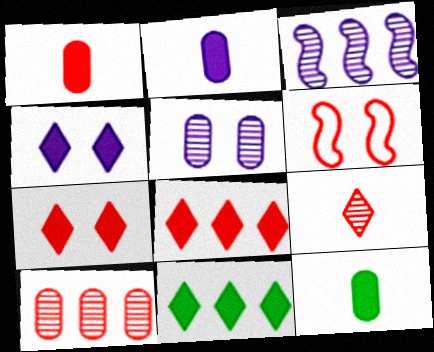[[1, 2, 12]]